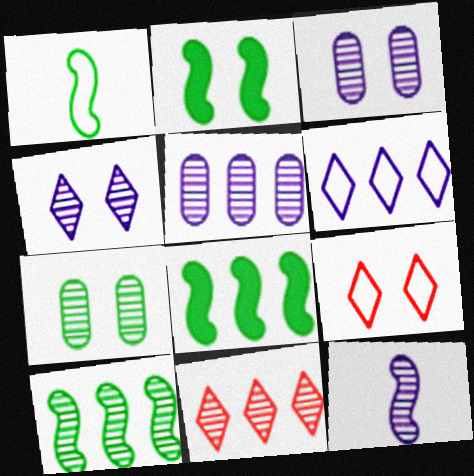[[1, 2, 10], 
[2, 3, 9], 
[4, 5, 12], 
[5, 10, 11], 
[7, 11, 12]]